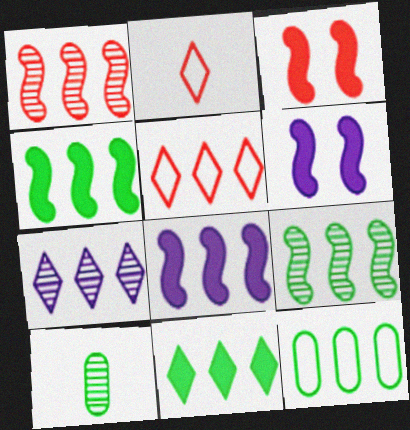[[5, 6, 10], 
[5, 7, 11], 
[9, 11, 12]]